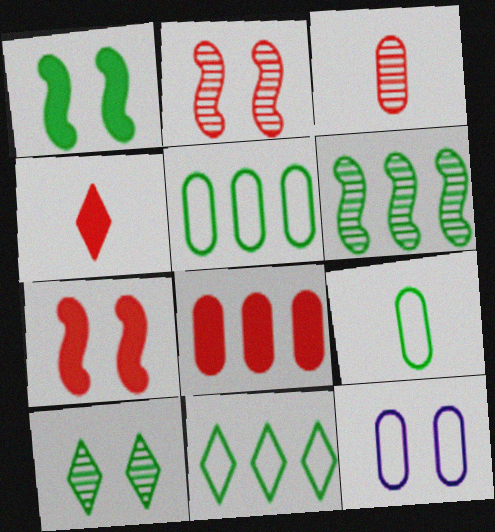[[4, 6, 12], 
[4, 7, 8], 
[7, 10, 12]]